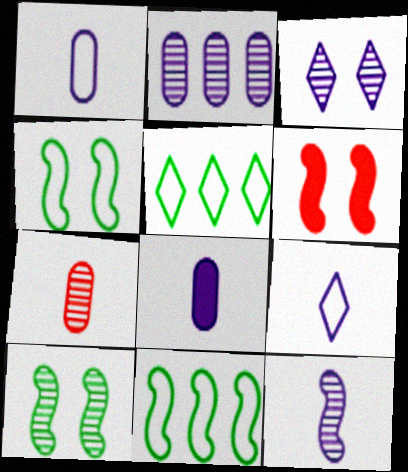[[2, 3, 12], 
[6, 11, 12], 
[8, 9, 12]]